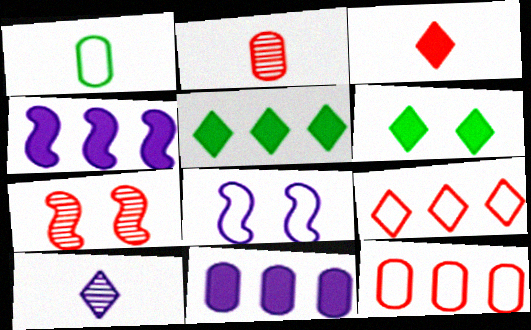[[1, 8, 9], 
[2, 5, 8], 
[3, 7, 12], 
[6, 9, 10], 
[8, 10, 11]]